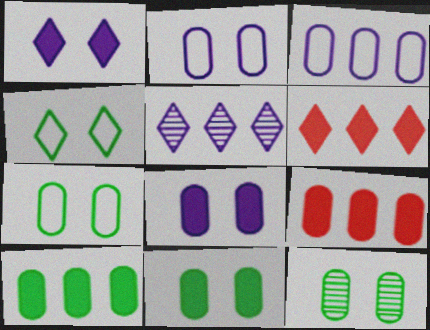[[7, 11, 12]]